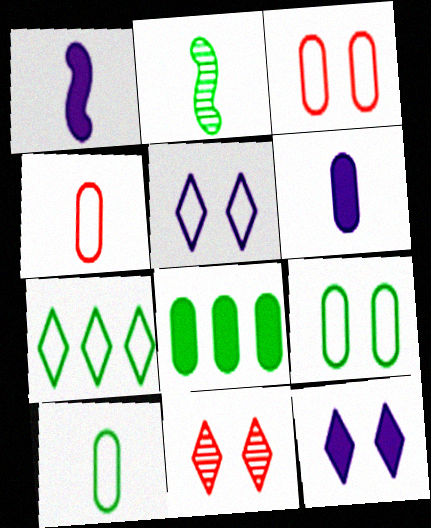[]